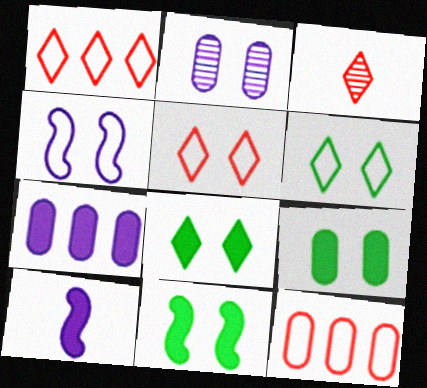[[2, 5, 11], 
[8, 9, 11]]